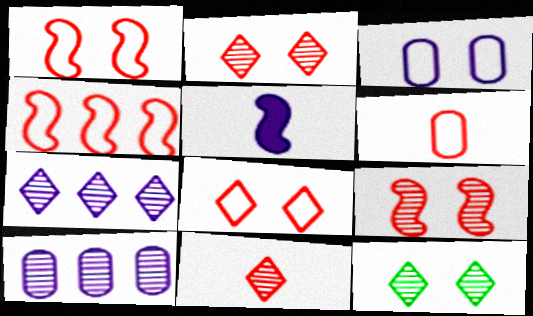[[3, 5, 7], 
[4, 6, 8], 
[7, 11, 12]]